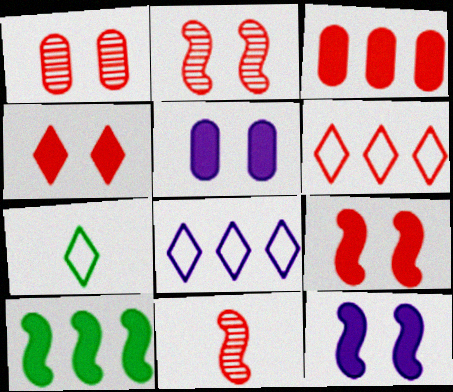[]